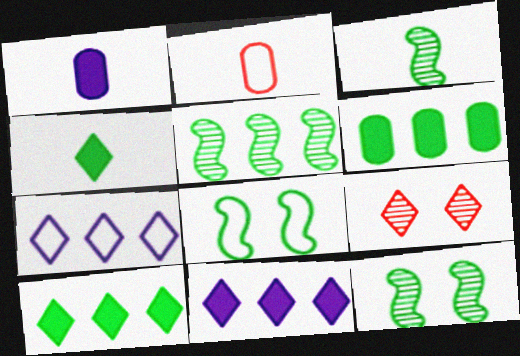[[2, 7, 8], 
[2, 11, 12], 
[3, 5, 12], 
[4, 7, 9]]